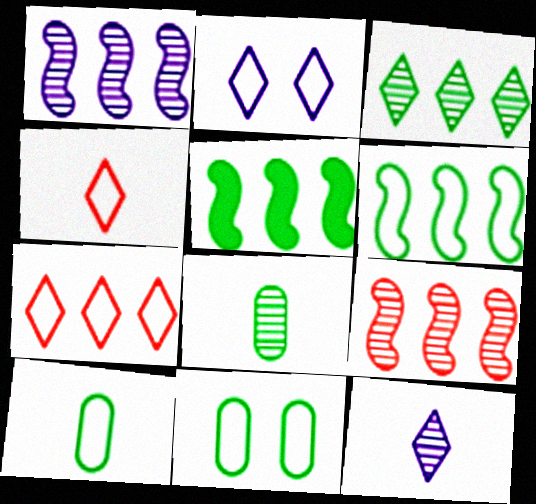[]